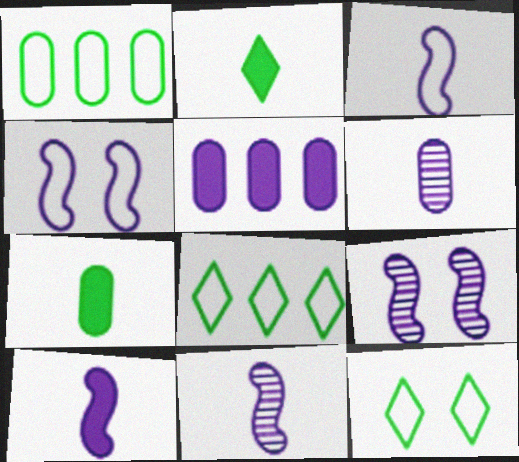[[3, 10, 11]]